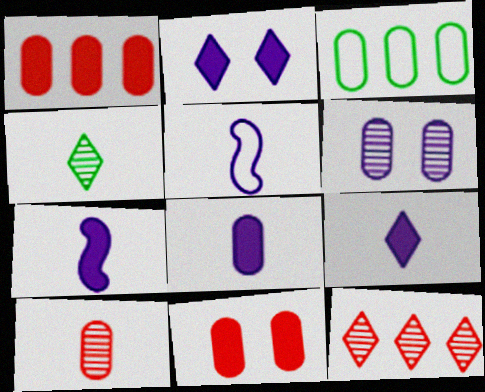[[7, 8, 9]]